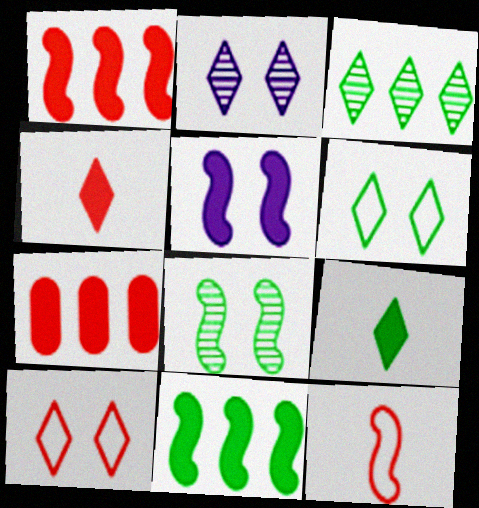[[3, 6, 9], 
[5, 7, 9]]